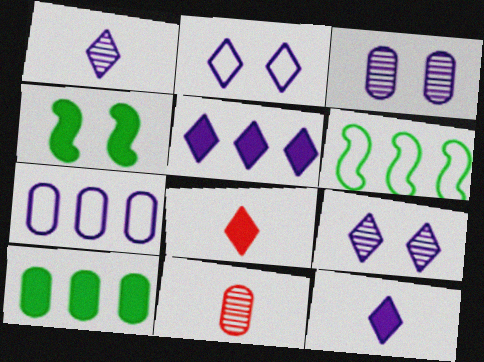[[1, 2, 5], 
[3, 6, 8]]